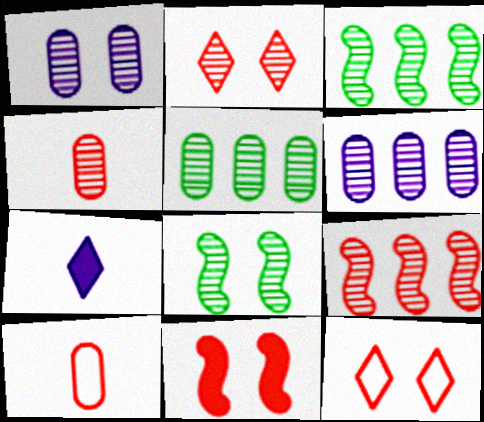[[1, 2, 8], 
[1, 4, 5], 
[2, 4, 9]]